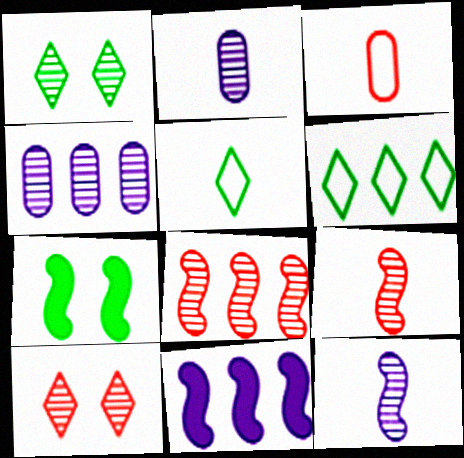[[1, 2, 8], 
[1, 3, 11], 
[1, 4, 9]]